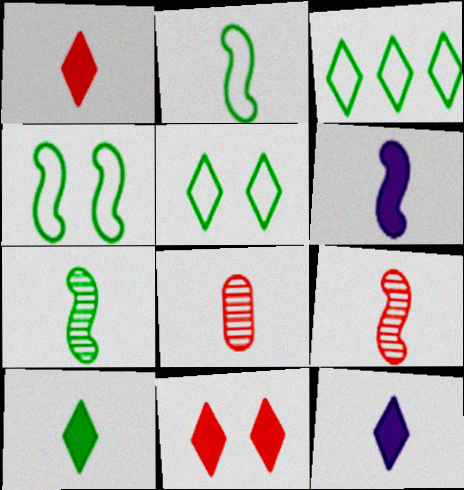[[1, 10, 12], 
[2, 6, 9], 
[2, 8, 12]]